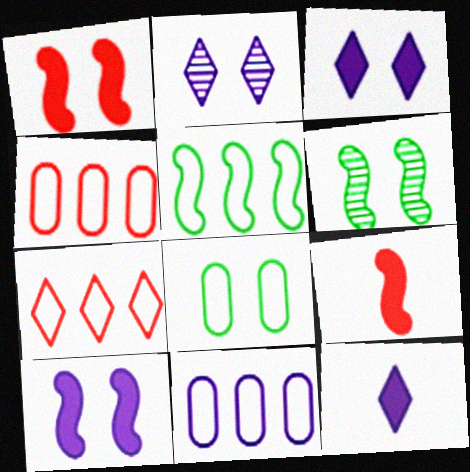[[1, 2, 8], 
[4, 6, 12], 
[5, 7, 11]]